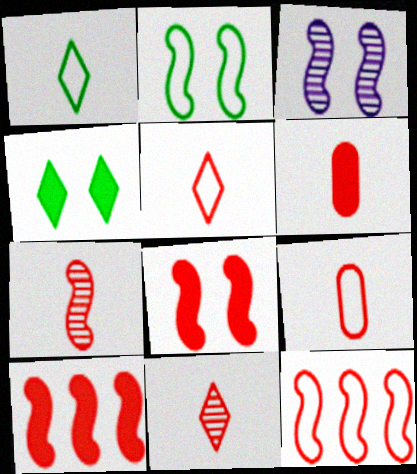[[2, 3, 8], 
[5, 6, 7], 
[7, 8, 12]]